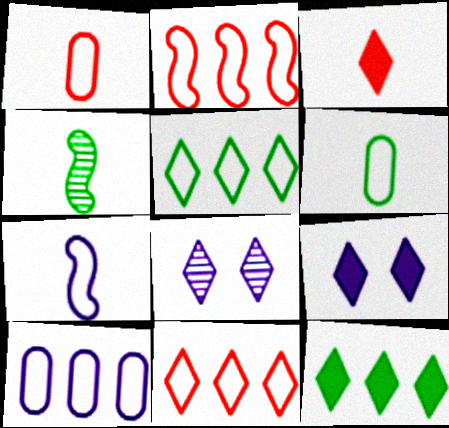[[2, 5, 10], 
[3, 5, 8], 
[3, 9, 12]]